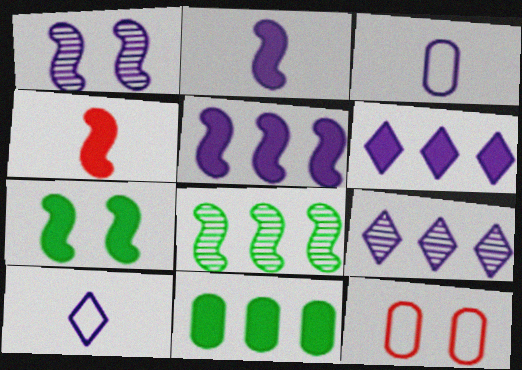[[1, 3, 6], 
[4, 5, 7]]